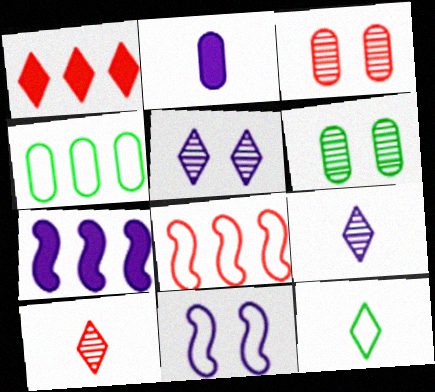[[1, 5, 12], 
[2, 3, 4], 
[3, 7, 12]]